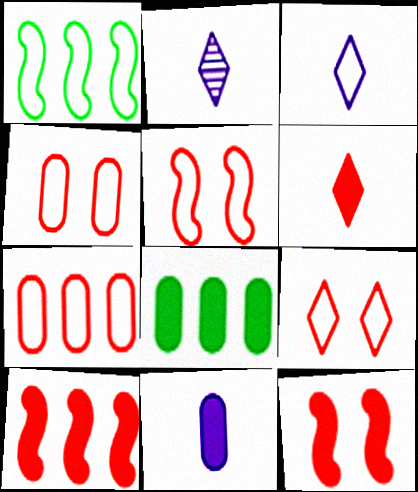[[1, 3, 4], 
[2, 5, 8], 
[4, 5, 9]]